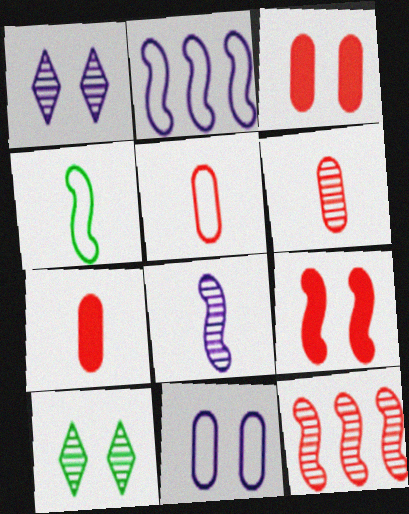[[2, 7, 10], 
[5, 6, 7], 
[9, 10, 11]]